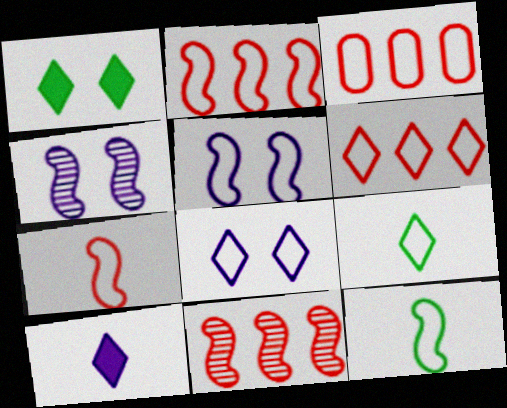[[2, 3, 6], 
[2, 5, 12], 
[3, 5, 9], 
[3, 8, 12], 
[6, 8, 9]]